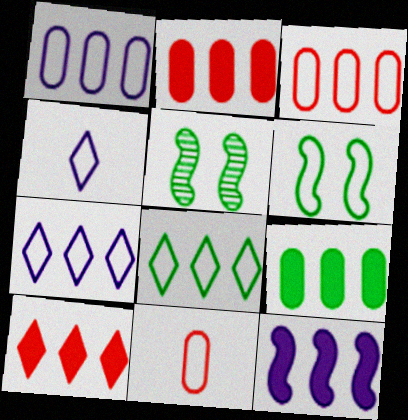[[2, 4, 5], 
[3, 4, 6], 
[6, 7, 11], 
[9, 10, 12]]